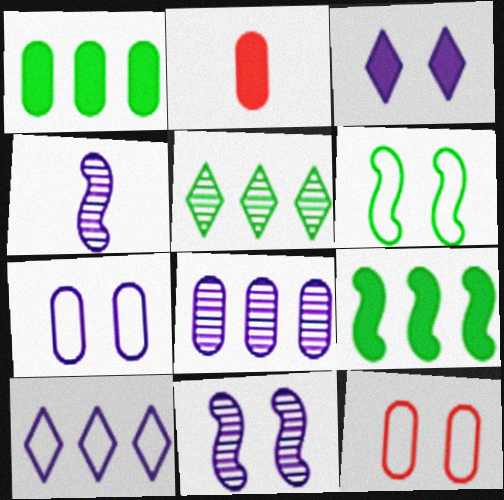[[2, 3, 9], 
[3, 7, 11]]